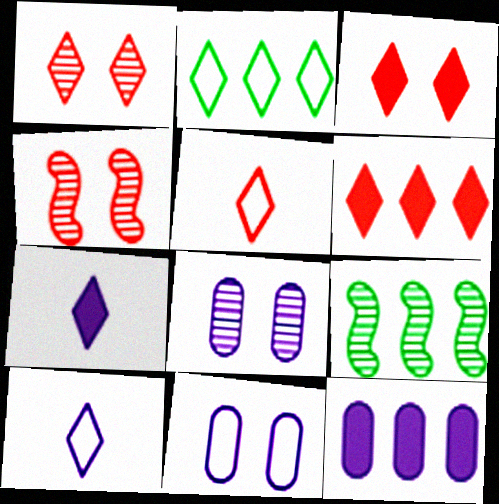[[1, 2, 7], 
[1, 5, 6]]